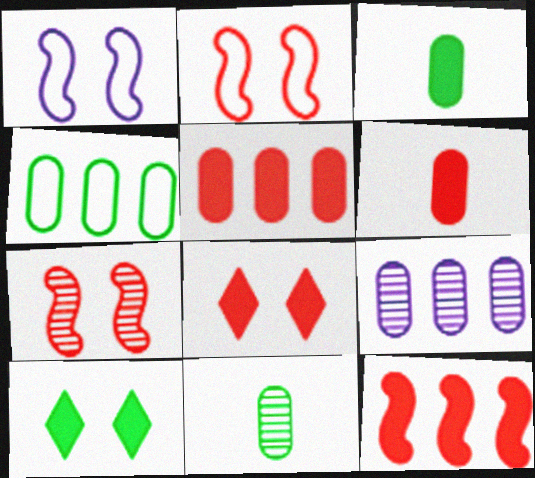[[4, 5, 9], 
[6, 8, 12]]